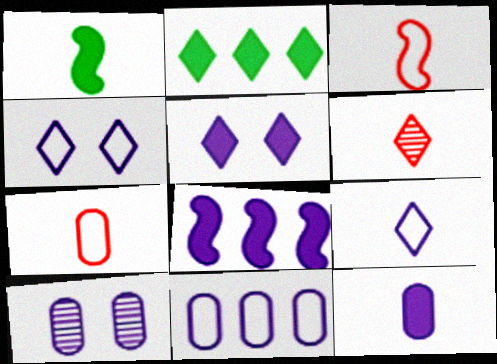[[2, 3, 10], 
[2, 4, 6], 
[5, 8, 12], 
[8, 9, 10], 
[10, 11, 12]]